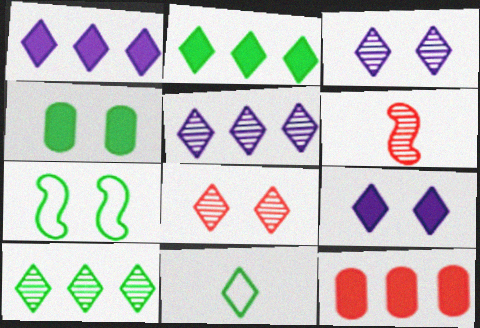[[1, 8, 11]]